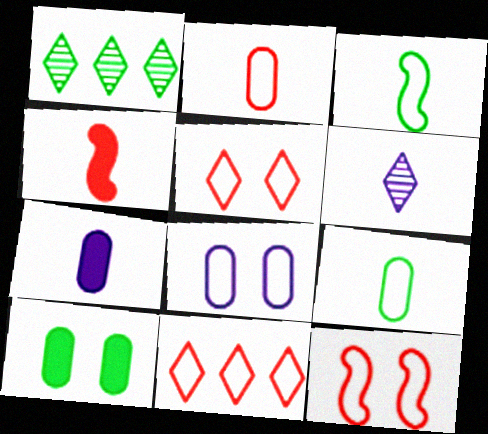[[1, 3, 10], 
[1, 4, 8], 
[1, 7, 12], 
[2, 11, 12], 
[3, 8, 11], 
[4, 6, 9]]